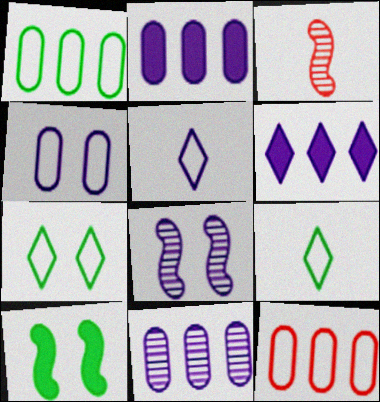[[2, 3, 7], 
[2, 5, 8]]